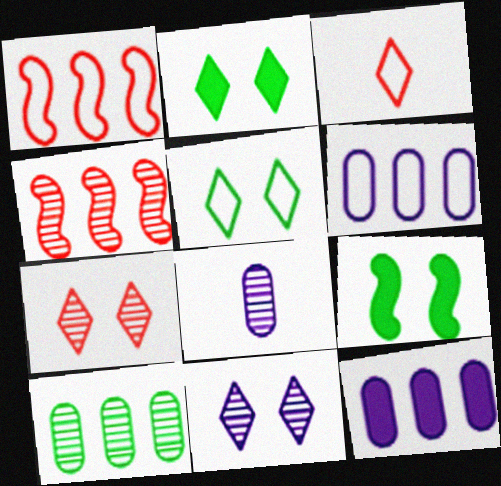[[1, 2, 8]]